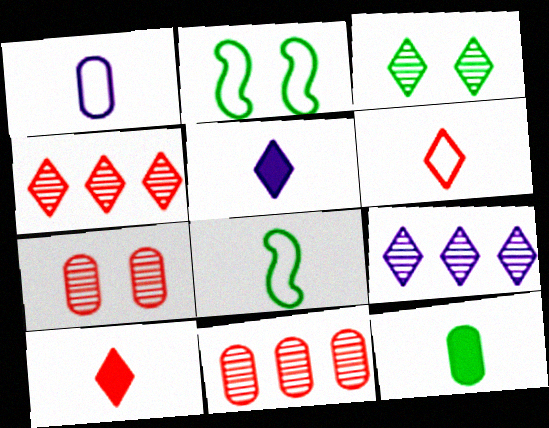[[1, 6, 8], 
[2, 5, 11]]